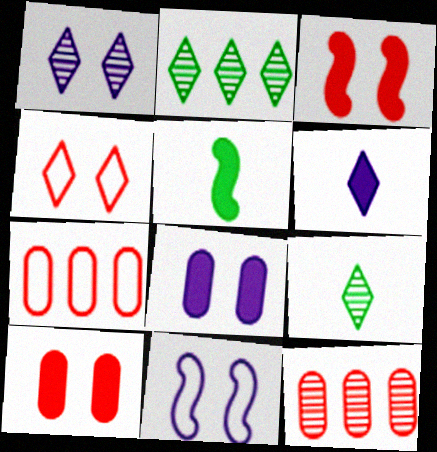[[1, 5, 7], 
[1, 8, 11], 
[2, 4, 6]]